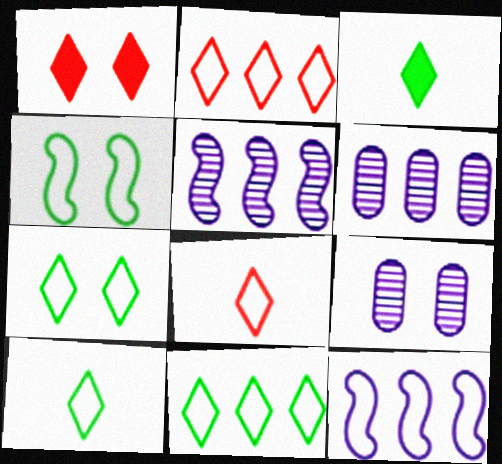[[1, 4, 9], 
[7, 10, 11]]